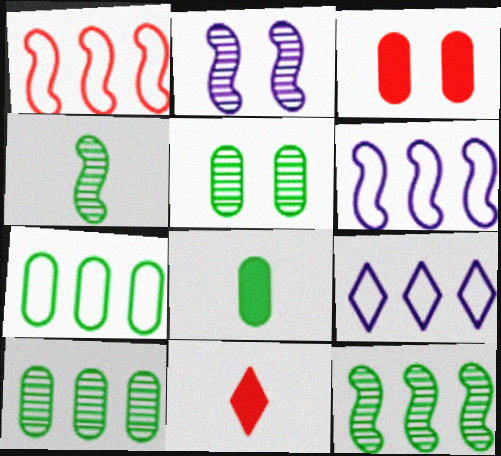[[1, 7, 9], 
[2, 7, 11], 
[3, 4, 9], 
[5, 6, 11], 
[5, 7, 8]]